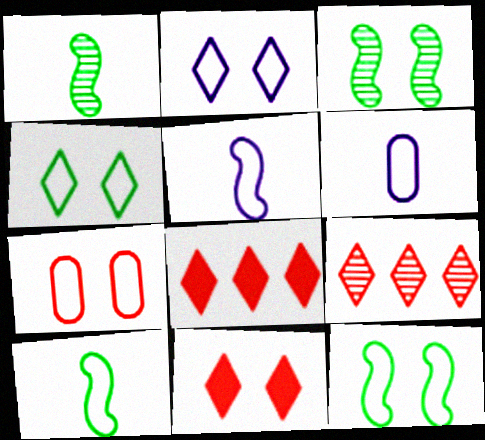[[2, 7, 12], 
[3, 6, 8]]